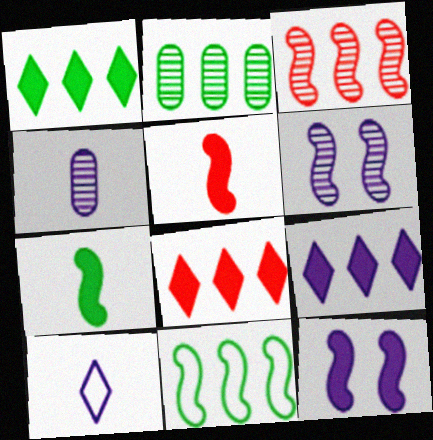[[1, 2, 11], 
[1, 8, 9], 
[5, 6, 11]]